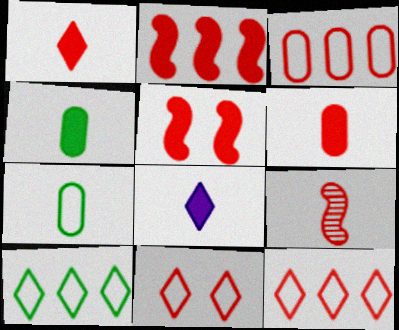[[7, 8, 9]]